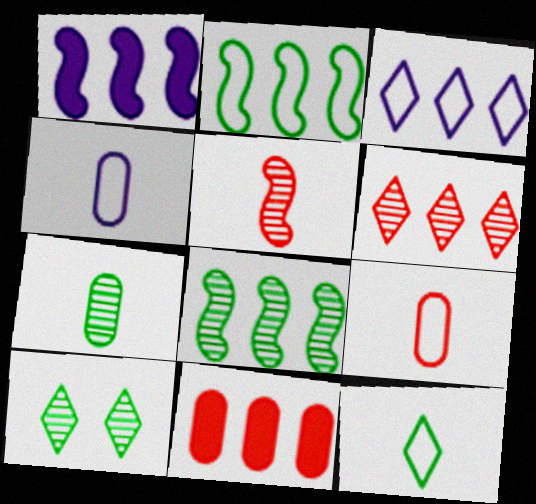[[1, 9, 10], 
[3, 8, 11], 
[7, 8, 10]]